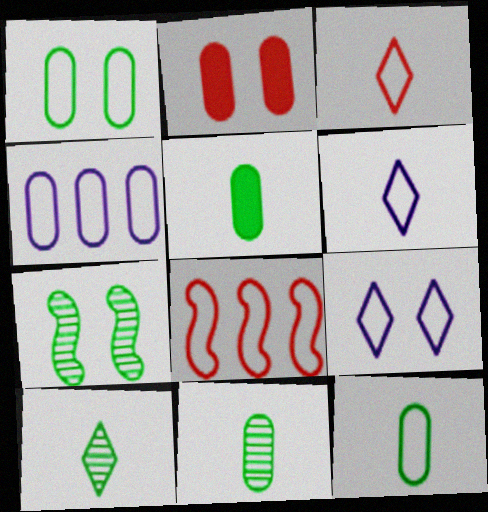[[1, 6, 8], 
[2, 4, 11], 
[2, 7, 9], 
[5, 11, 12], 
[8, 9, 12]]